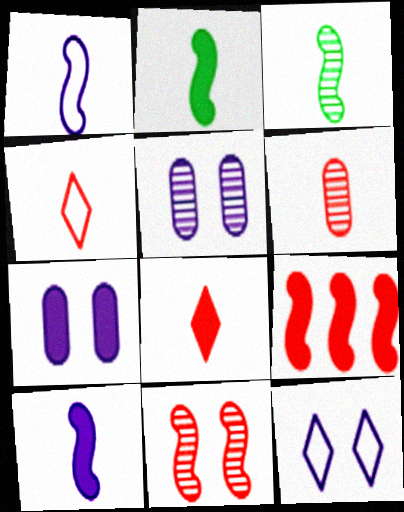[]